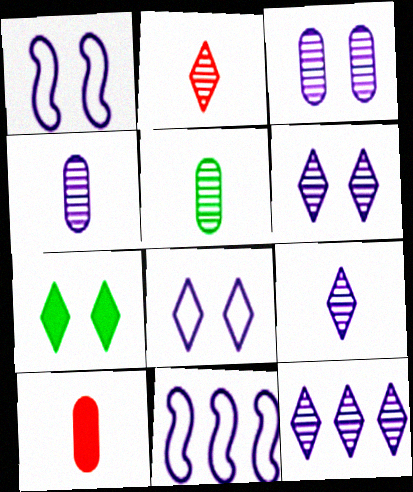[[6, 9, 12]]